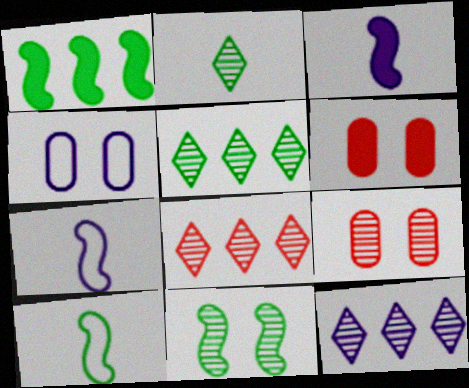[[1, 10, 11], 
[3, 4, 12], 
[5, 6, 7], 
[5, 8, 12], 
[6, 10, 12]]